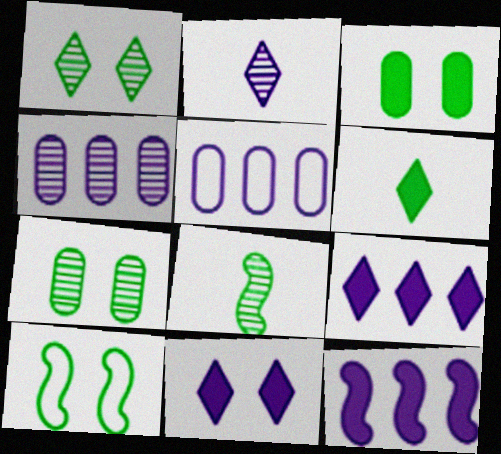[[1, 3, 10]]